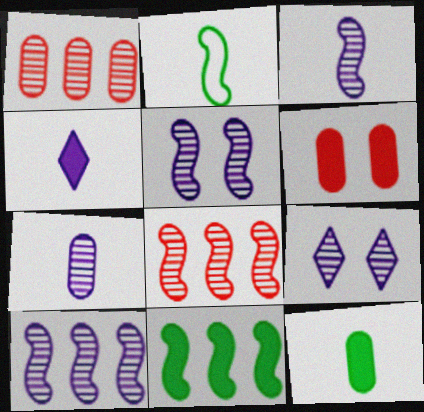[[3, 5, 10], 
[4, 6, 11], 
[7, 9, 10]]